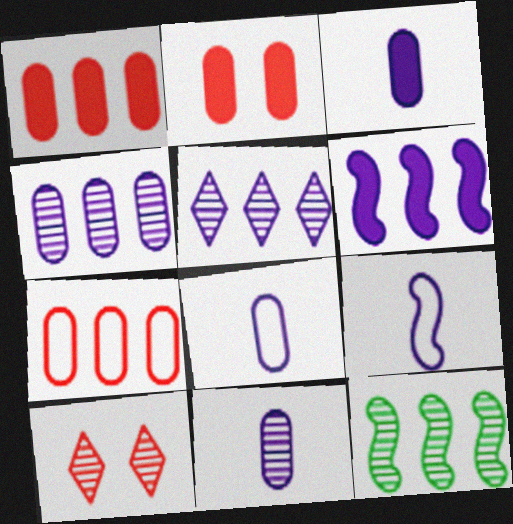[[3, 8, 11], 
[10, 11, 12]]